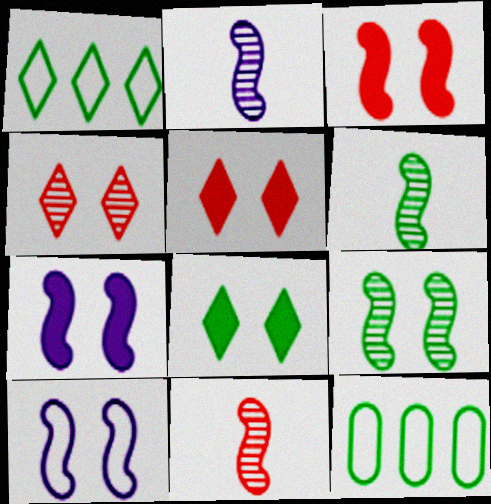[[2, 5, 12], 
[2, 6, 11], 
[3, 9, 10], 
[6, 8, 12]]